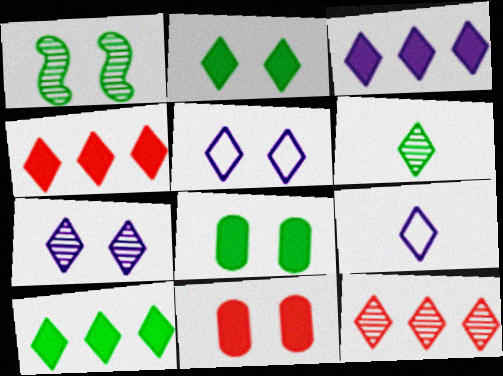[[1, 5, 11], 
[2, 9, 12], 
[3, 4, 10], 
[3, 7, 9], 
[4, 5, 6], 
[6, 7, 12]]